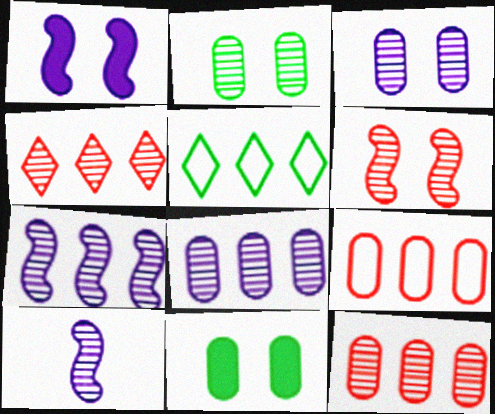[[2, 4, 10]]